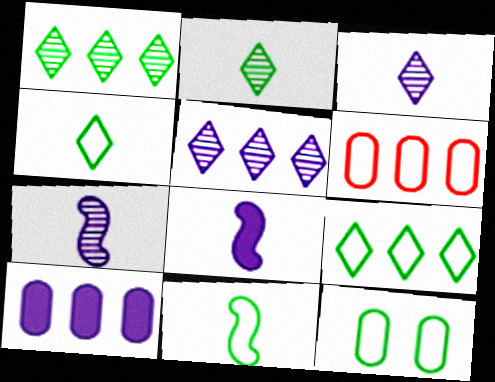[[9, 11, 12]]